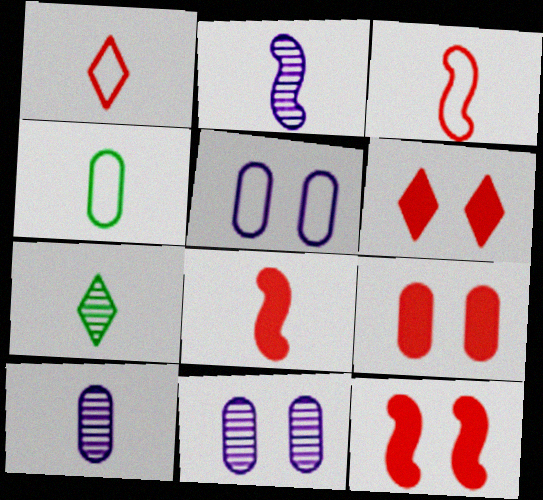[[6, 9, 12]]